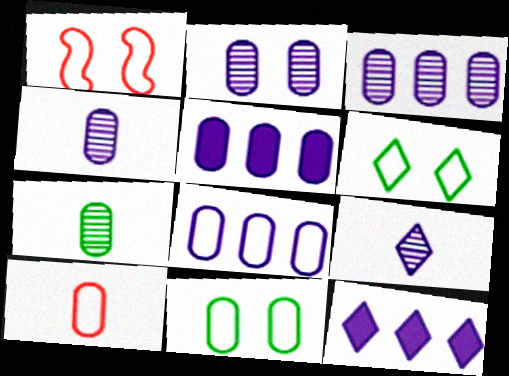[[1, 7, 12], 
[2, 3, 4], 
[3, 5, 8], 
[8, 10, 11]]